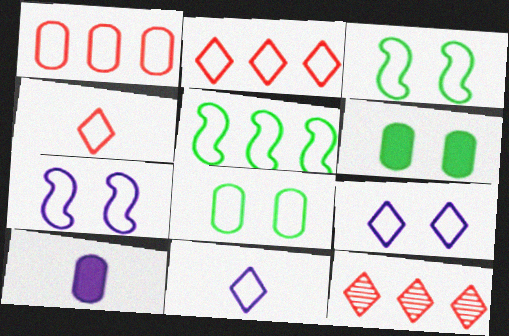[[1, 3, 11], 
[3, 10, 12]]